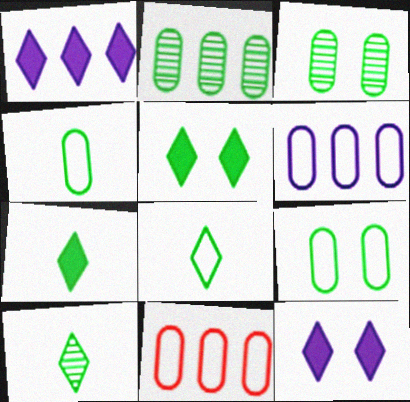[[7, 8, 10]]